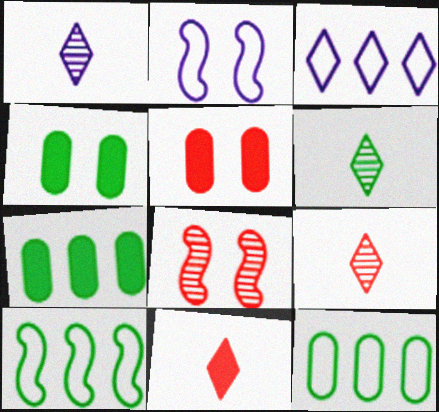[[1, 5, 10], 
[1, 6, 9], 
[2, 7, 9], 
[4, 6, 10]]